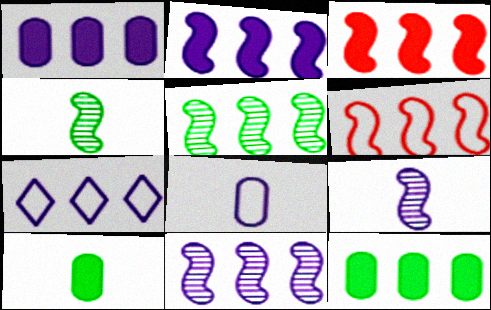[[1, 7, 11], 
[2, 5, 6]]